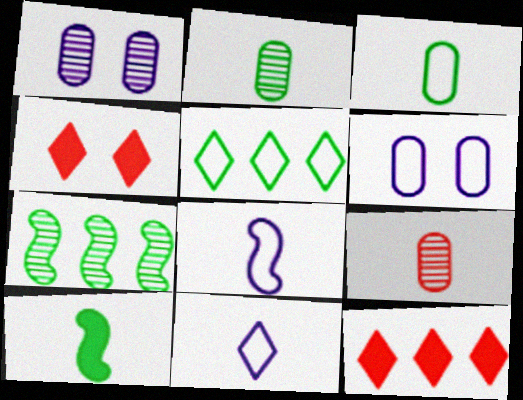[[9, 10, 11]]